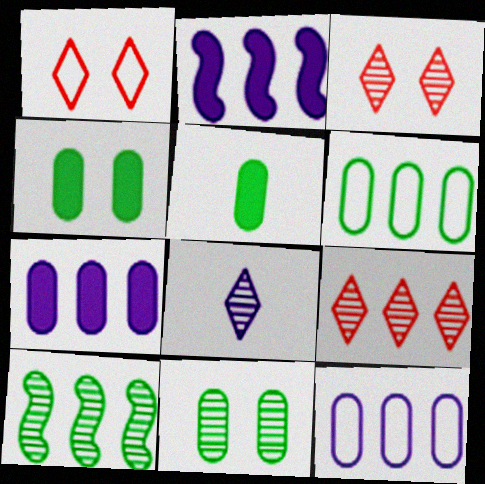[[2, 6, 9], 
[5, 6, 11]]